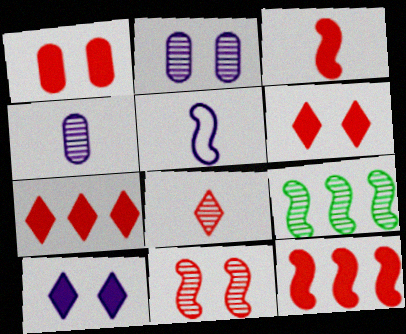[[1, 3, 7], 
[2, 8, 9]]